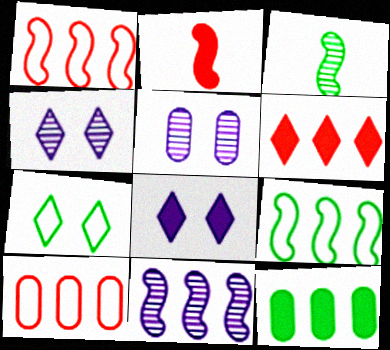[[2, 8, 12], 
[3, 7, 12], 
[3, 8, 10]]